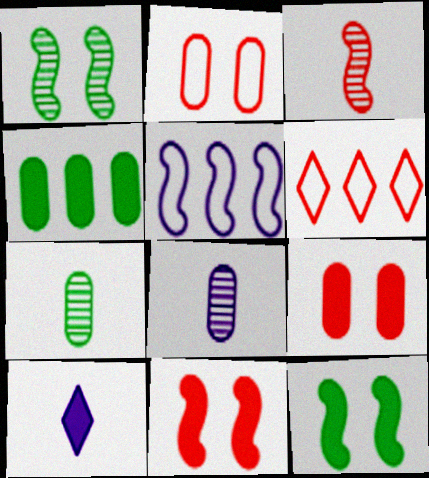[[2, 4, 8], 
[3, 5, 12], 
[3, 6, 9], 
[4, 10, 11], 
[6, 8, 12]]